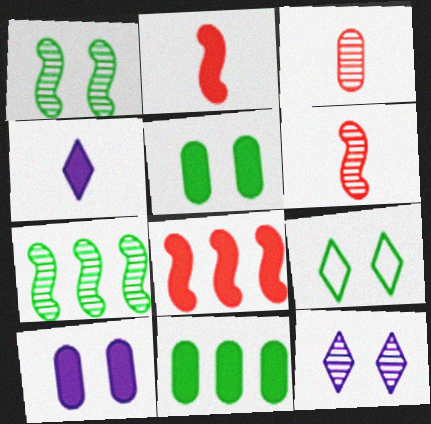[[1, 5, 9], 
[3, 7, 12], 
[4, 5, 8]]